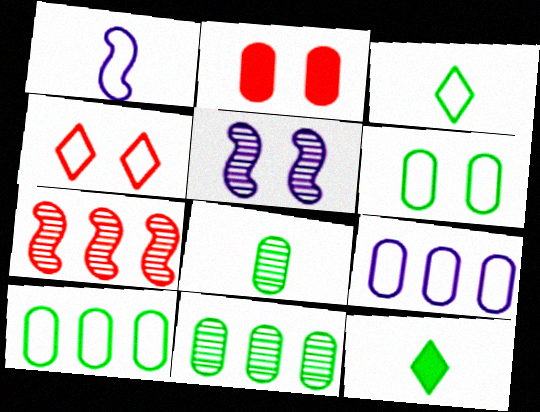[[1, 4, 10], 
[2, 8, 9]]